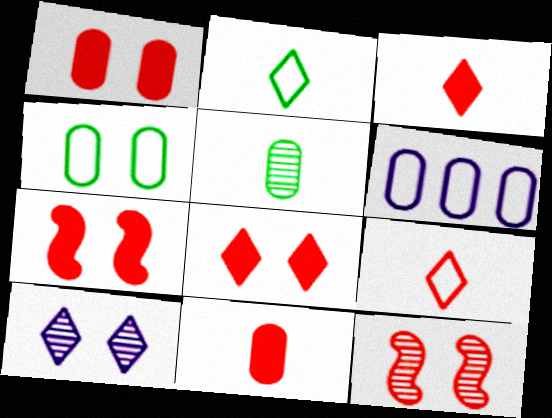[[1, 5, 6], 
[1, 7, 8], 
[4, 7, 10]]